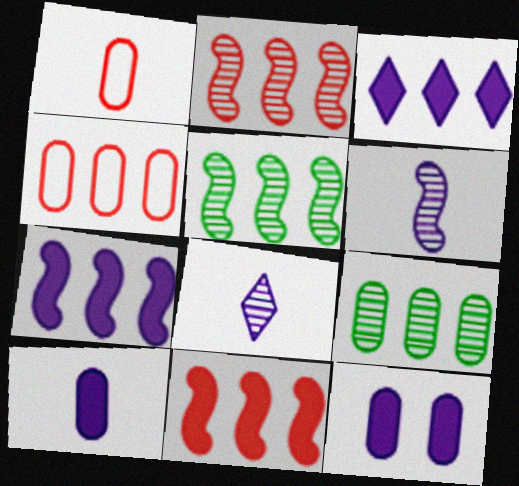[[1, 9, 12], 
[3, 4, 5]]